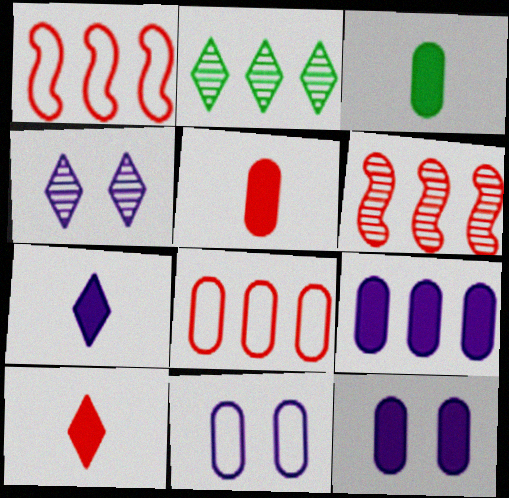[[1, 2, 9], 
[1, 3, 4]]